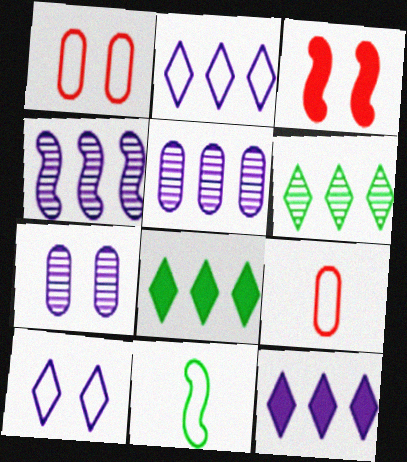[[1, 2, 11], 
[3, 4, 11]]